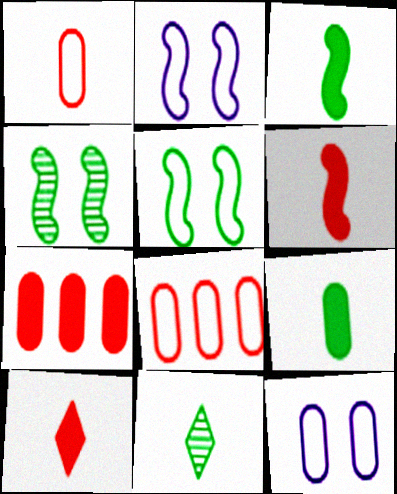[[2, 7, 11]]